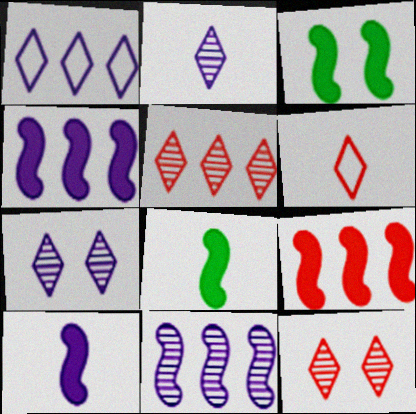[[3, 9, 10]]